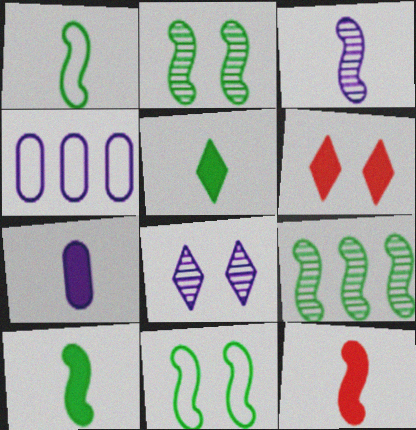[[1, 3, 12], 
[5, 7, 12], 
[9, 10, 11]]